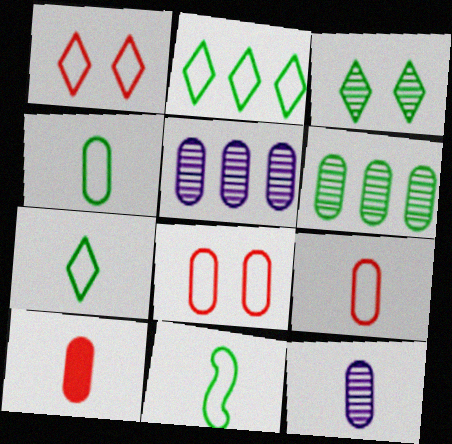[[4, 7, 11], 
[4, 10, 12]]